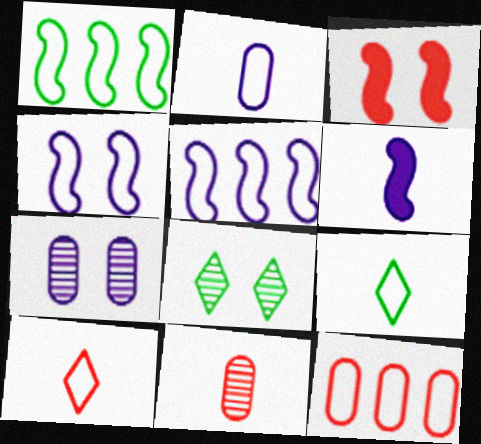[[4, 9, 12], 
[6, 8, 12], 
[6, 9, 11]]